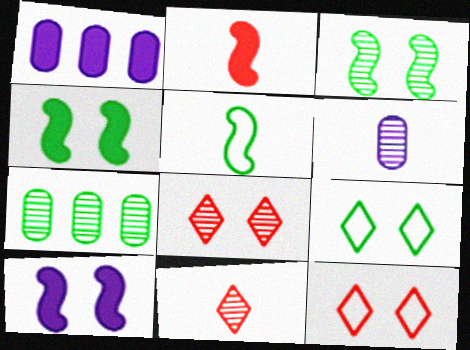[[1, 5, 8]]